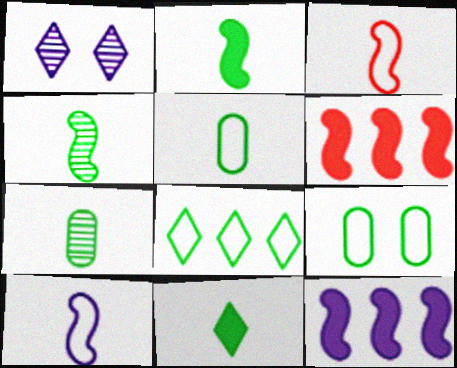[[1, 5, 6], 
[4, 5, 11]]